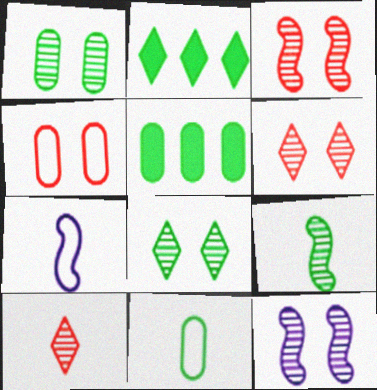[[1, 5, 11], 
[1, 6, 12], 
[5, 6, 7]]